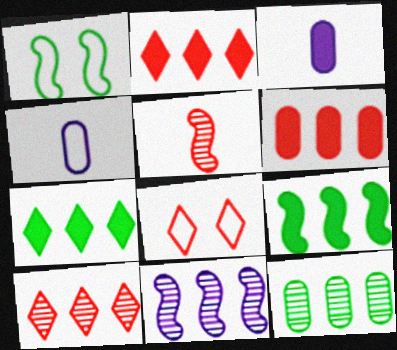[[1, 3, 10], 
[5, 6, 8], 
[10, 11, 12]]